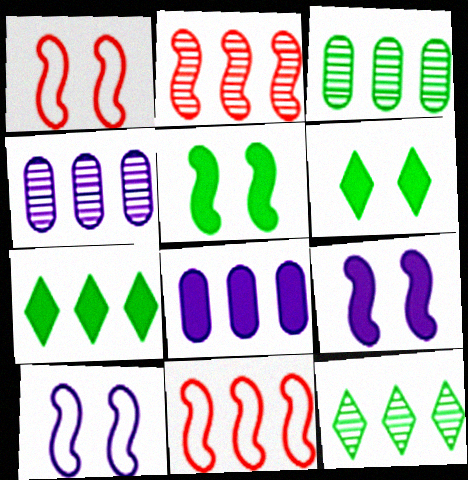[[2, 4, 12], 
[4, 7, 11], 
[8, 11, 12]]